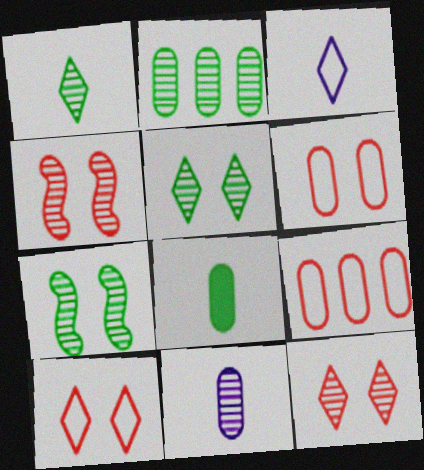[[1, 2, 7]]